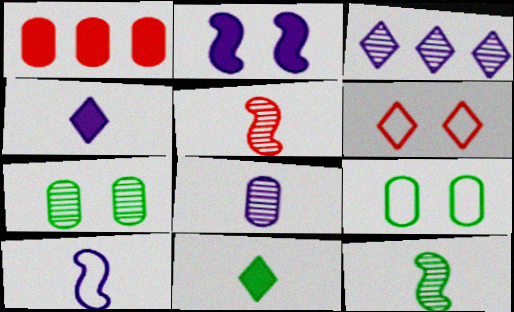[[1, 2, 11], 
[1, 5, 6], 
[1, 8, 9], 
[2, 6, 7], 
[3, 5, 7], 
[3, 6, 11], 
[4, 8, 10]]